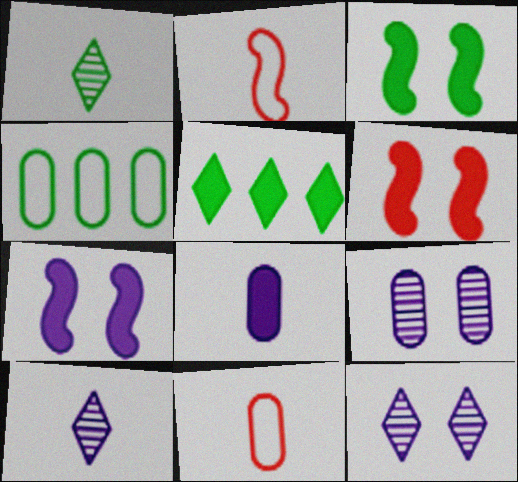[[1, 2, 8], 
[1, 3, 4], 
[2, 5, 9], 
[3, 6, 7], 
[4, 6, 10], 
[5, 6, 8]]